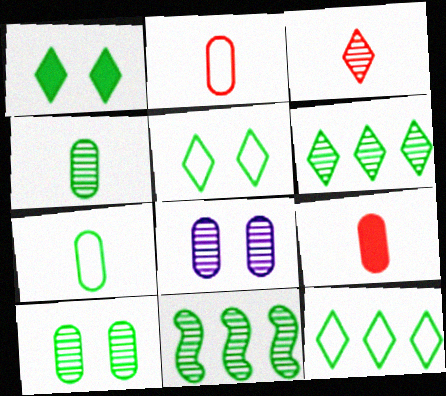[[1, 7, 11], 
[3, 8, 11]]